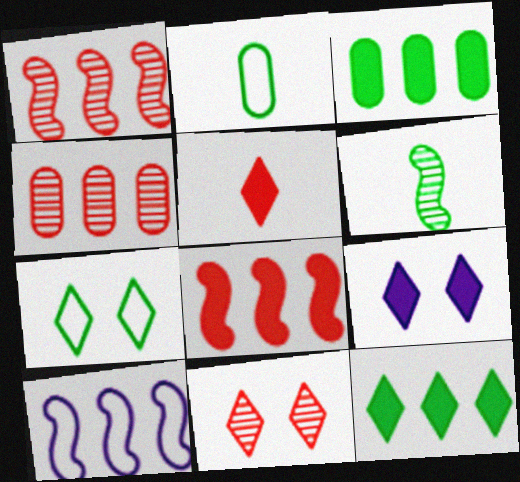[[1, 2, 9], 
[3, 6, 7], 
[4, 10, 12], 
[5, 9, 12], 
[7, 9, 11]]